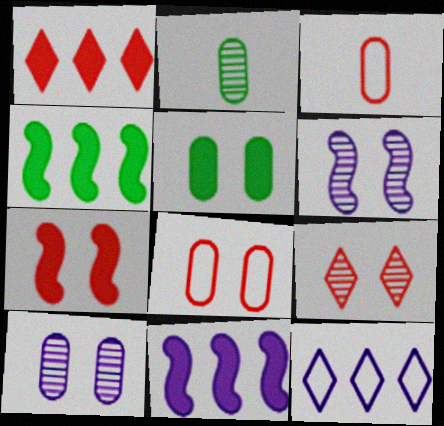[[2, 7, 12], 
[5, 8, 10], 
[7, 8, 9]]